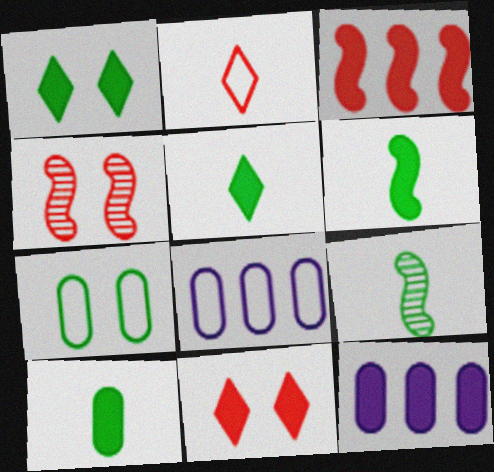[[4, 5, 8], 
[5, 6, 10], 
[6, 11, 12], 
[8, 9, 11]]